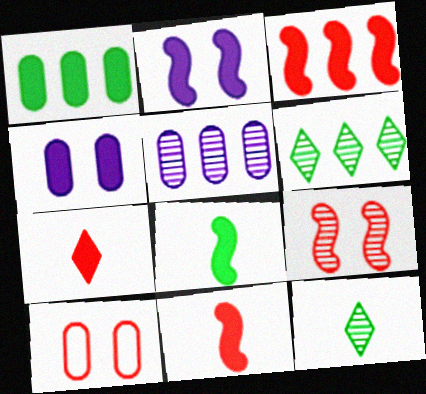[[1, 2, 7], 
[2, 3, 8], 
[5, 9, 12]]